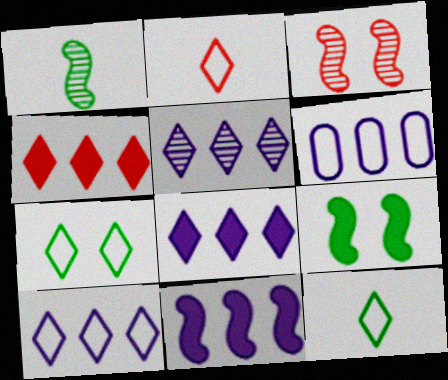[[2, 7, 10], 
[5, 6, 11], 
[5, 8, 10]]